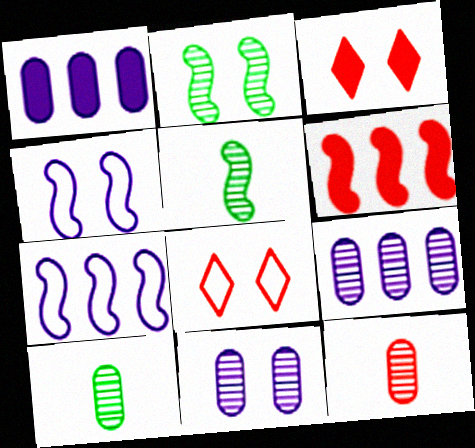[[1, 5, 8], 
[3, 7, 10], 
[4, 5, 6], 
[6, 8, 12]]